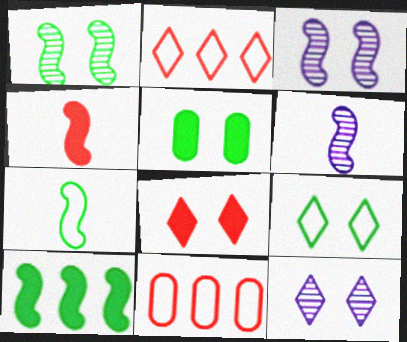[[1, 5, 9], 
[1, 7, 10], 
[2, 5, 6], 
[4, 6, 7], 
[8, 9, 12]]